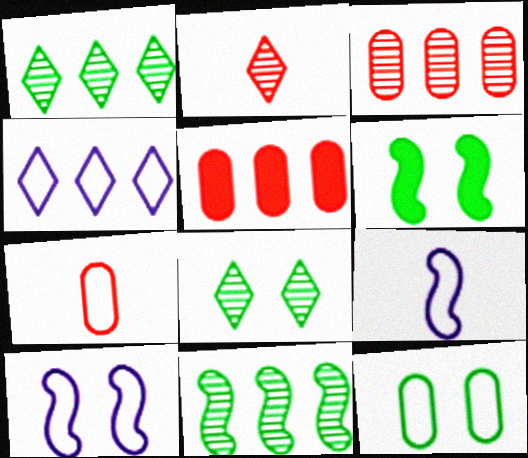[[4, 5, 11], 
[5, 8, 9], 
[6, 8, 12]]